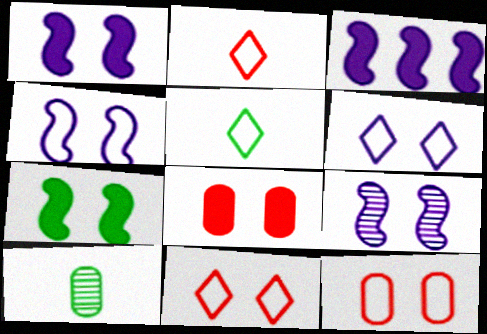[[1, 4, 9], 
[3, 10, 11]]